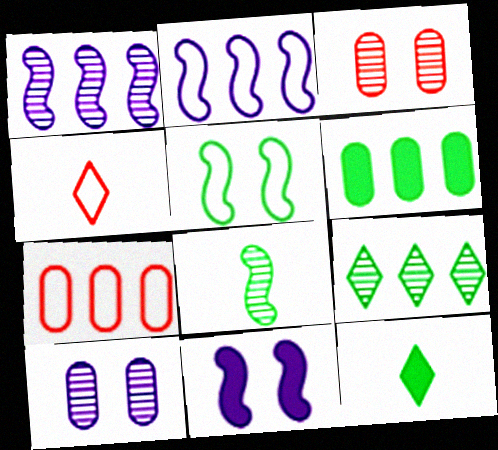[[2, 3, 12]]